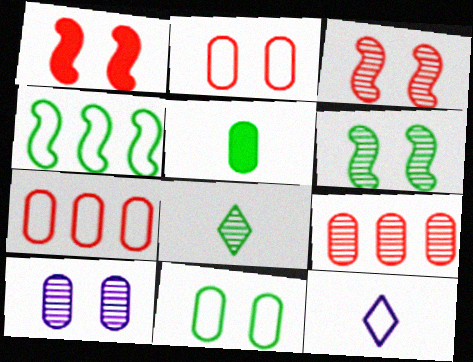[[2, 4, 12], 
[5, 7, 10]]